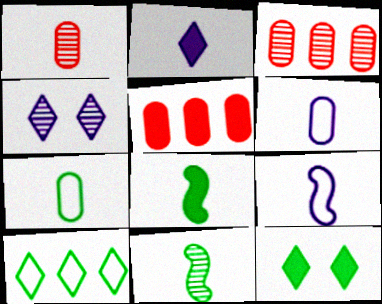[[3, 4, 11], 
[3, 9, 12]]